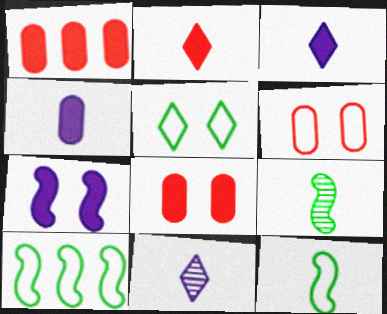[[8, 10, 11]]